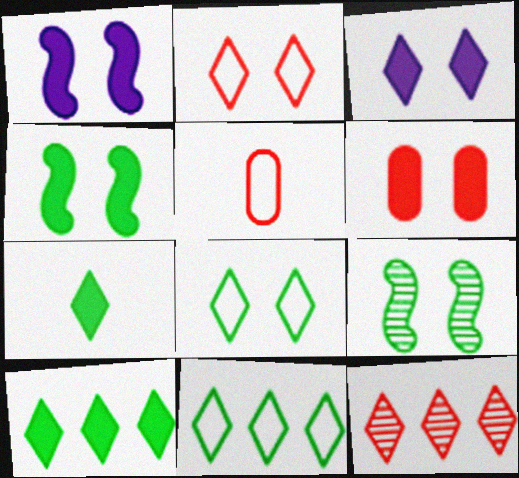[[3, 4, 6]]